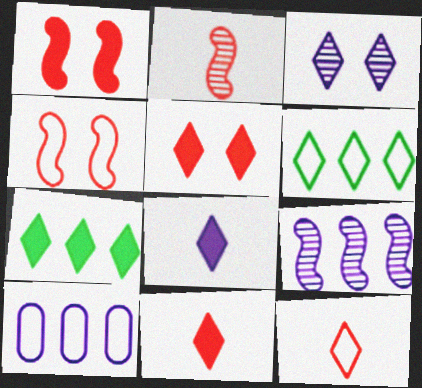[[3, 6, 11], 
[3, 7, 12], 
[5, 7, 8]]